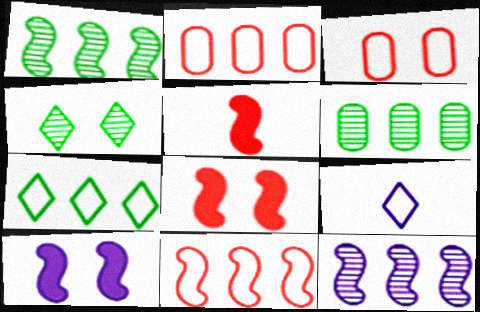[[3, 4, 10], 
[6, 8, 9]]